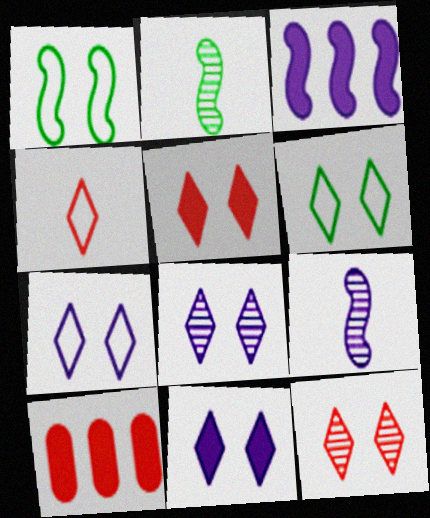[[2, 7, 10], 
[5, 6, 8], 
[6, 9, 10], 
[6, 11, 12], 
[7, 8, 11]]